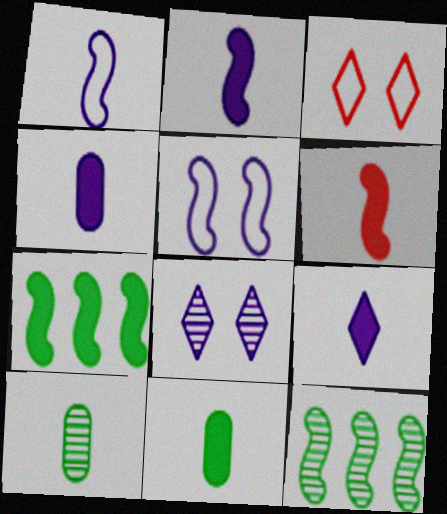[[2, 4, 9], 
[3, 4, 12], 
[5, 6, 12], 
[6, 9, 11]]